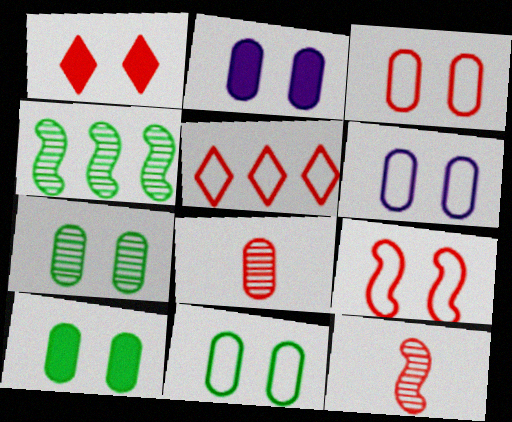[[2, 3, 7], 
[3, 6, 11], 
[7, 10, 11]]